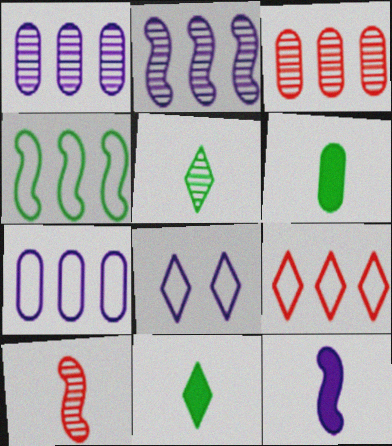[[1, 8, 12], 
[4, 7, 9]]